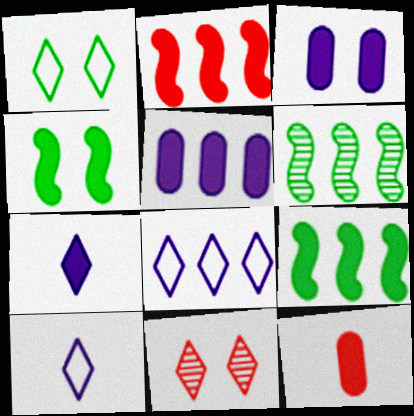[]